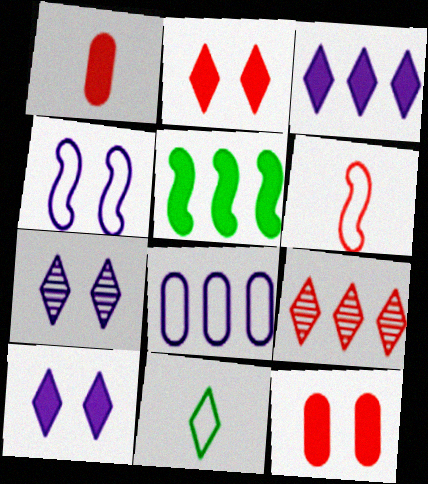[[1, 5, 10], 
[5, 8, 9], 
[6, 9, 12], 
[9, 10, 11]]